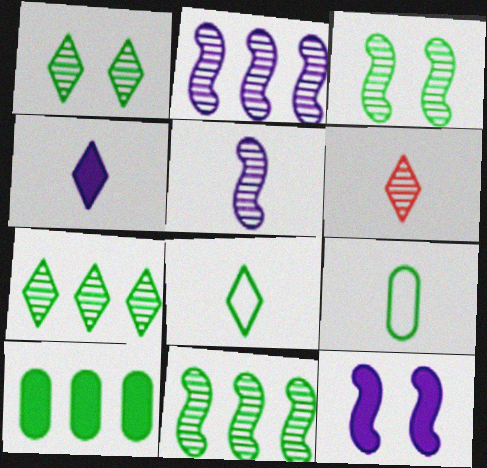[[3, 8, 10], 
[4, 6, 8]]